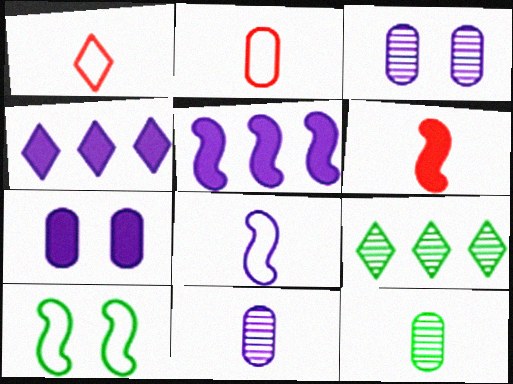[[3, 4, 8]]